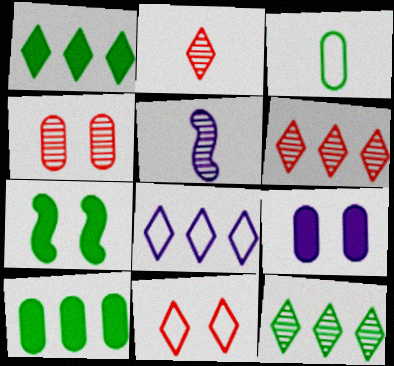[[1, 6, 8], 
[3, 7, 12], 
[4, 5, 12], 
[5, 8, 9], 
[5, 10, 11]]